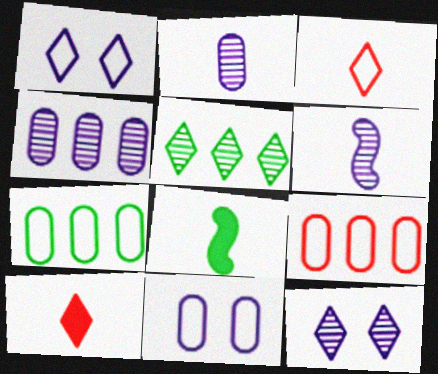[[1, 5, 10], 
[2, 3, 8], 
[4, 6, 12], 
[8, 9, 12]]